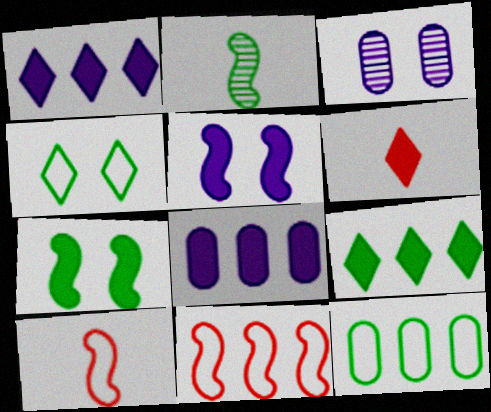[[2, 5, 11], 
[3, 9, 10], 
[6, 7, 8]]